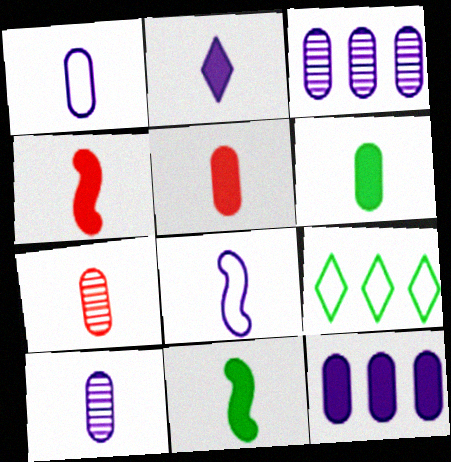[[1, 6, 7], 
[2, 4, 6], 
[2, 5, 11], 
[2, 8, 10]]